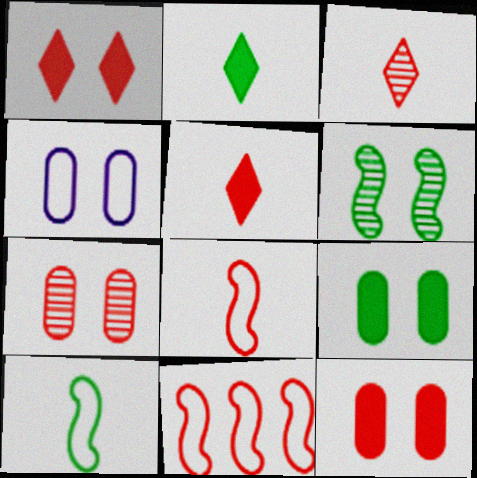[[1, 4, 6], 
[3, 11, 12], 
[4, 7, 9], 
[5, 7, 11]]